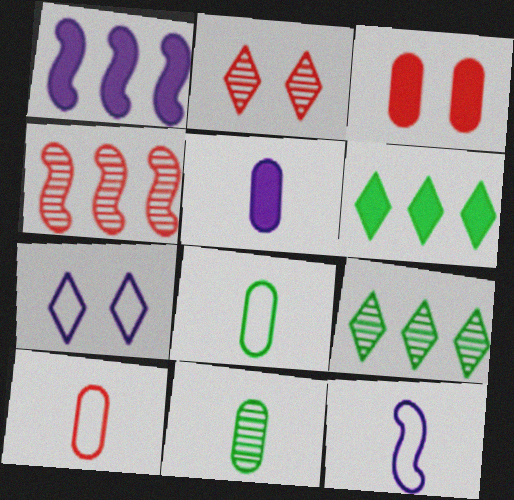[[1, 2, 8], 
[3, 9, 12], 
[5, 10, 11]]